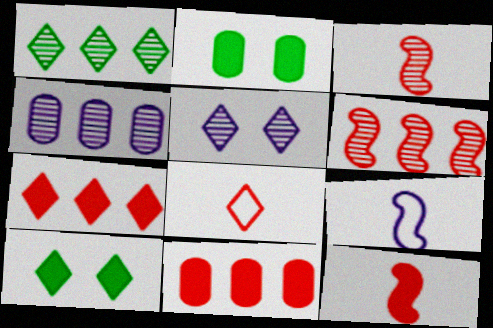[[1, 4, 6]]